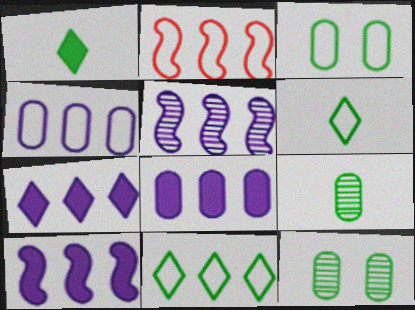[[2, 4, 11], 
[4, 5, 7], 
[7, 8, 10]]